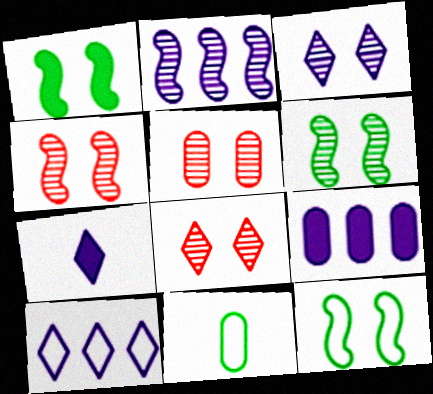[[1, 6, 12], 
[2, 9, 10], 
[3, 5, 6], 
[3, 7, 10], 
[4, 5, 8], 
[5, 9, 11]]